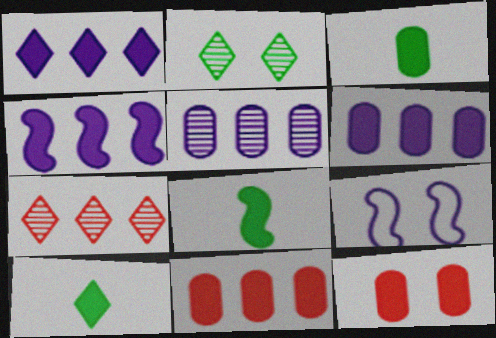[[1, 4, 6], 
[1, 8, 12], 
[2, 9, 12], 
[3, 6, 12], 
[3, 7, 9], 
[3, 8, 10], 
[4, 10, 12]]